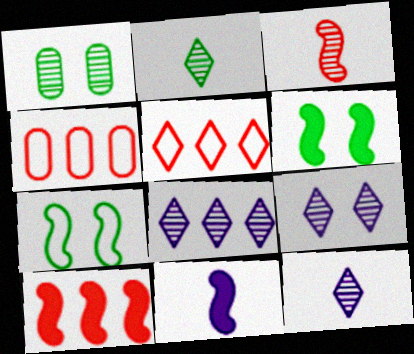[[1, 3, 8], 
[1, 5, 11], 
[4, 6, 12], 
[6, 10, 11], 
[8, 9, 12]]